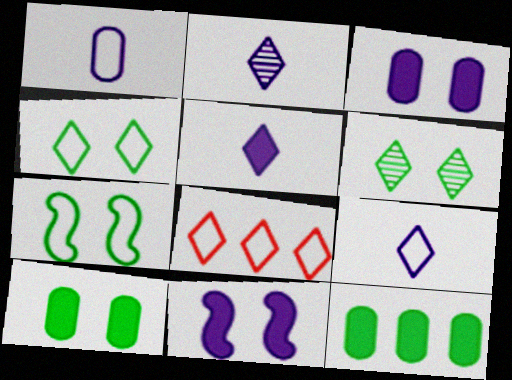[[1, 7, 8], 
[2, 5, 9], 
[4, 8, 9], 
[5, 6, 8], 
[6, 7, 10]]